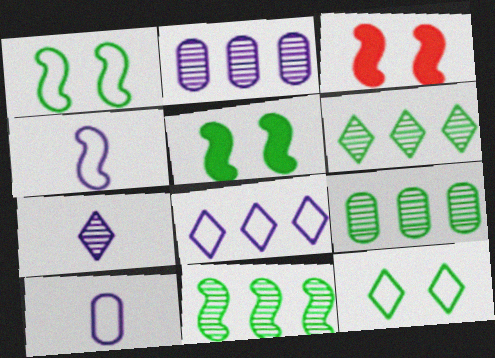[[3, 4, 11], 
[3, 6, 10], 
[6, 9, 11]]